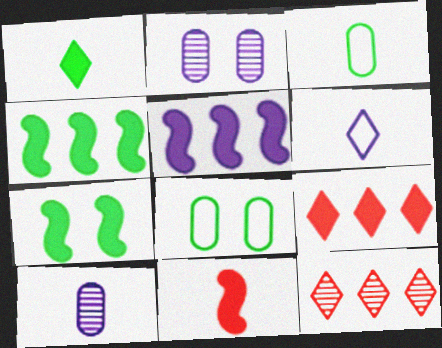[[2, 5, 6], 
[5, 7, 11]]